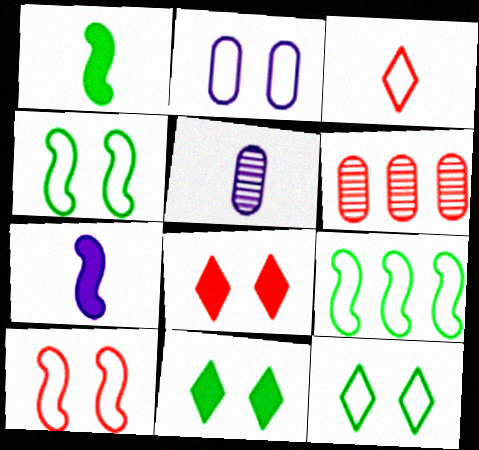[[1, 3, 5], 
[2, 3, 9], 
[2, 10, 12], 
[5, 8, 9], 
[6, 7, 12]]